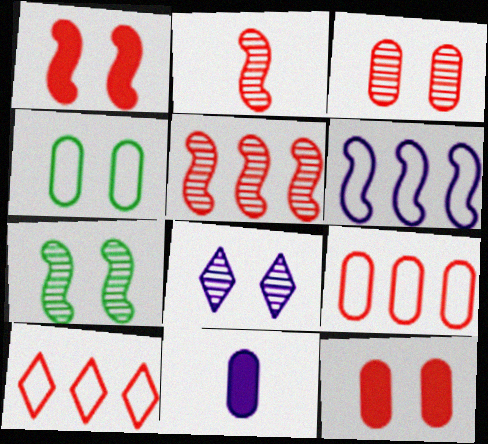[[1, 4, 8], 
[2, 10, 12], 
[3, 7, 8], 
[6, 8, 11], 
[7, 10, 11]]